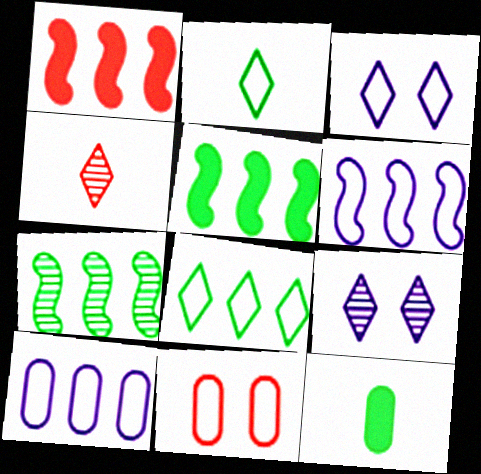[[1, 4, 11], 
[1, 6, 7], 
[2, 6, 11]]